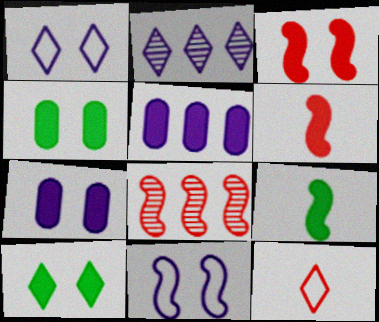[[2, 10, 12], 
[3, 7, 10], 
[5, 6, 10], 
[8, 9, 11]]